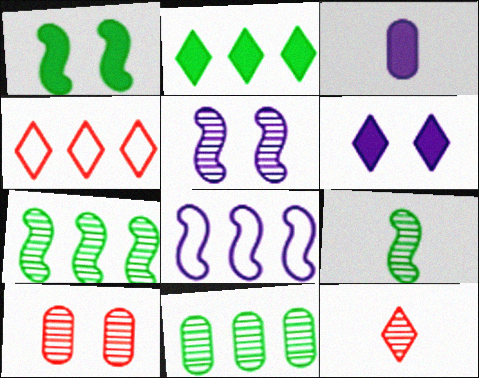[[5, 11, 12]]